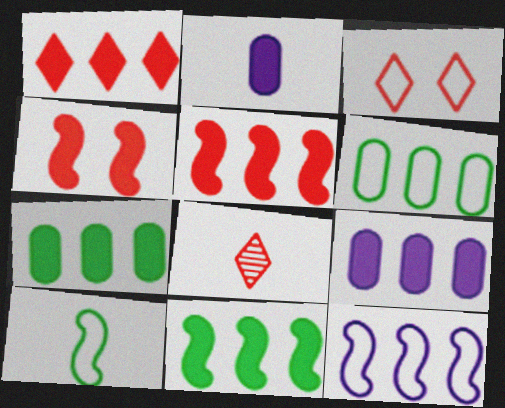[[1, 3, 8], 
[1, 9, 11], 
[2, 8, 10]]